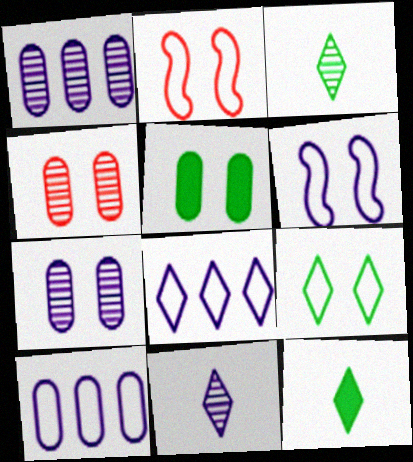[[1, 2, 12]]